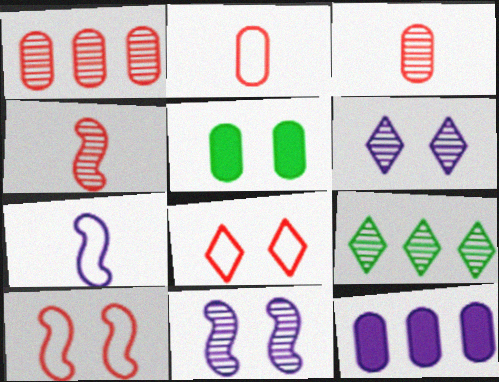[[3, 9, 11], 
[5, 6, 10], 
[5, 8, 11], 
[6, 7, 12]]